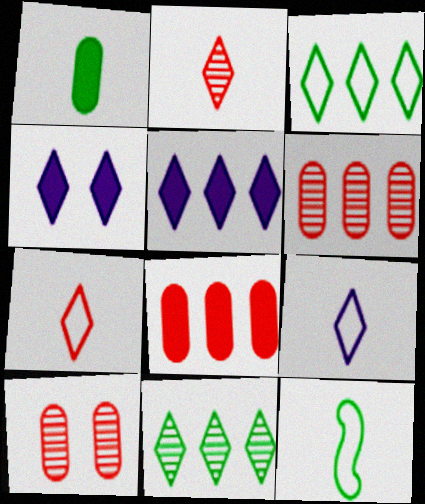[[2, 3, 4], 
[4, 6, 12], 
[4, 7, 11], 
[5, 10, 12]]